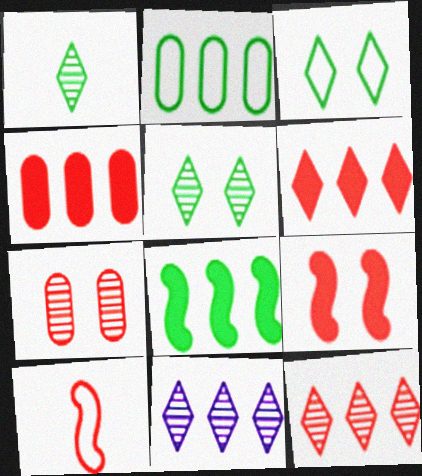[[6, 7, 10]]